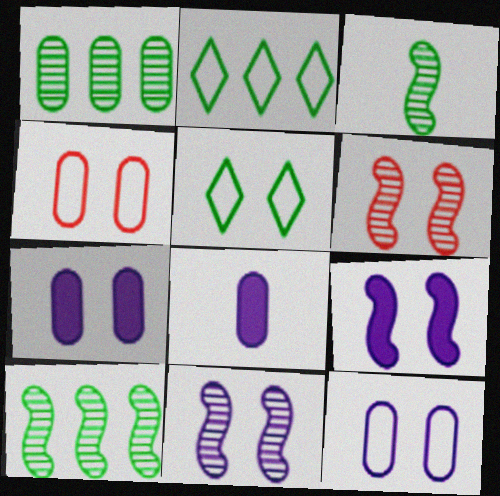[[1, 4, 8], 
[2, 6, 8], 
[5, 6, 7]]